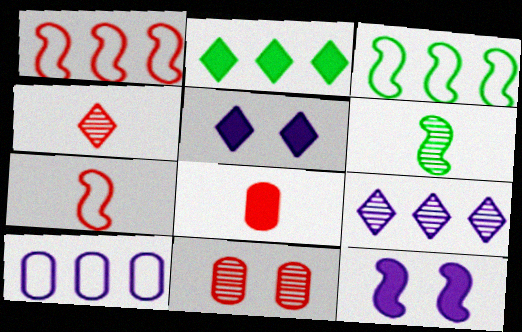[[1, 6, 12], 
[2, 8, 12], 
[4, 7, 8], 
[6, 9, 11]]